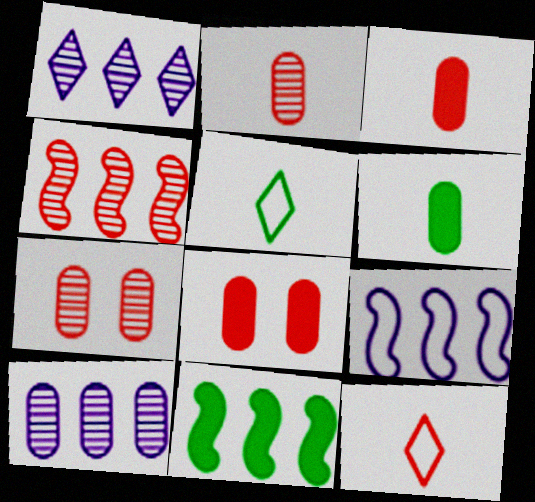[[4, 8, 12], 
[4, 9, 11]]